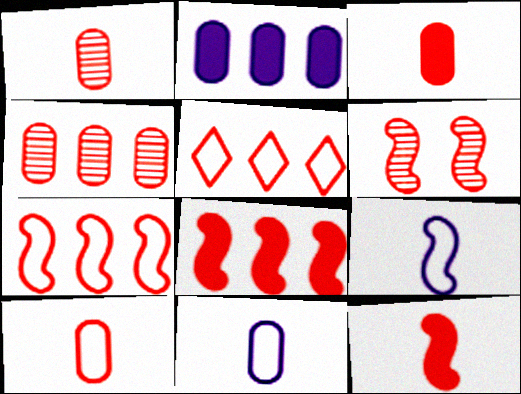[[1, 3, 10], 
[3, 5, 6], 
[4, 5, 8], 
[6, 7, 12]]